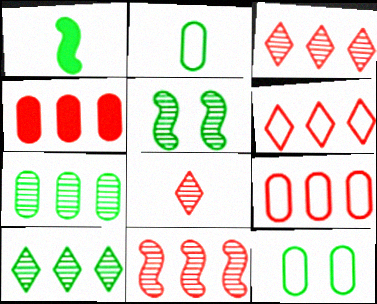[[1, 10, 12], 
[4, 6, 11]]